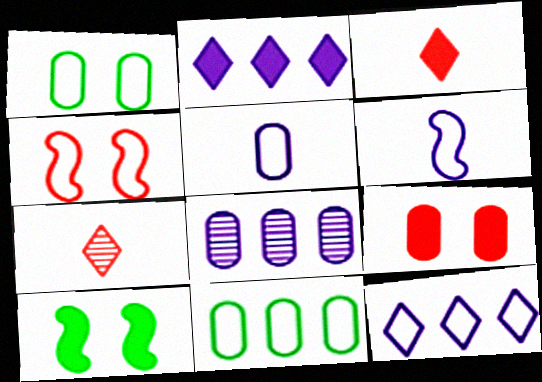[]